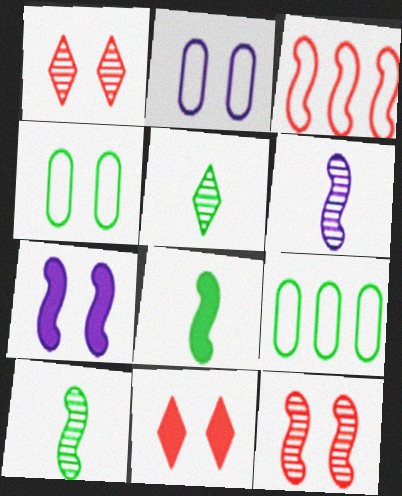[[1, 4, 7], 
[3, 7, 10], 
[6, 9, 11]]